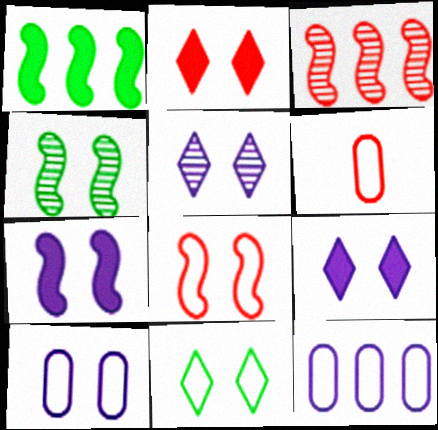[[1, 5, 6], 
[2, 3, 6], 
[2, 4, 10], 
[2, 5, 11], 
[4, 7, 8], 
[5, 7, 10], 
[8, 10, 11]]